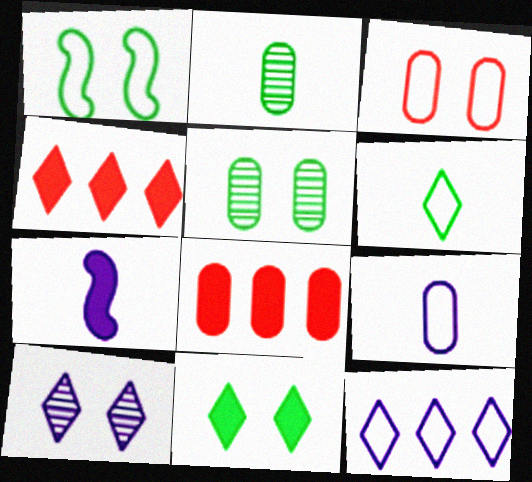[[1, 5, 11], 
[4, 6, 10], 
[5, 8, 9], 
[7, 8, 11]]